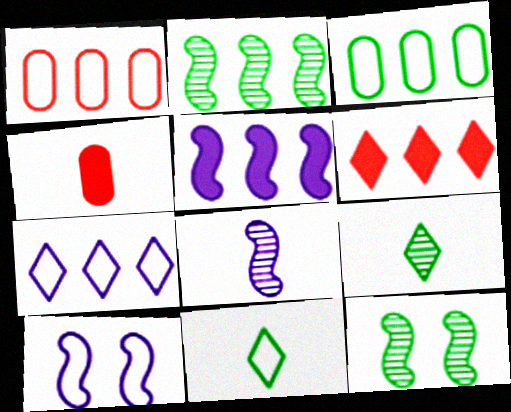[[1, 10, 11], 
[4, 7, 12], 
[4, 8, 11], 
[5, 8, 10]]